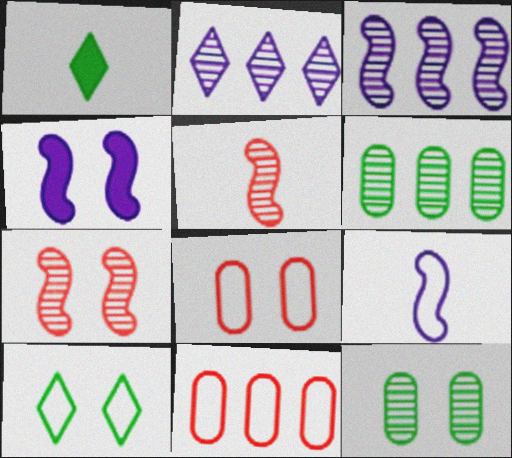[[1, 3, 8], 
[2, 5, 12], 
[3, 4, 9], 
[9, 10, 11]]